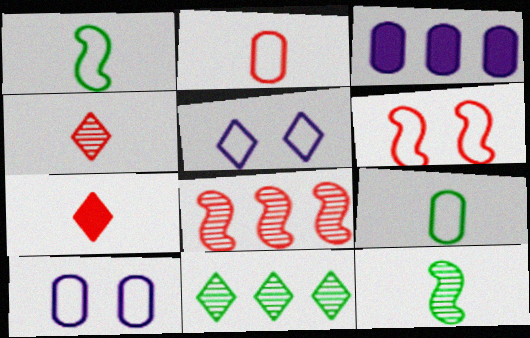[[5, 7, 11]]